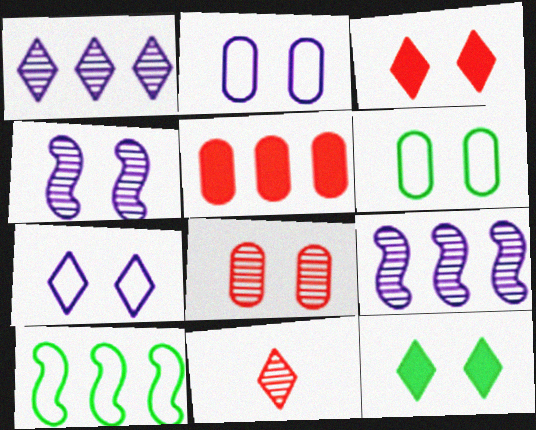[[1, 5, 10], 
[3, 4, 6]]